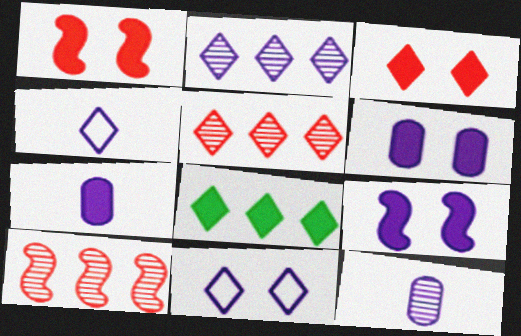[[1, 7, 8]]